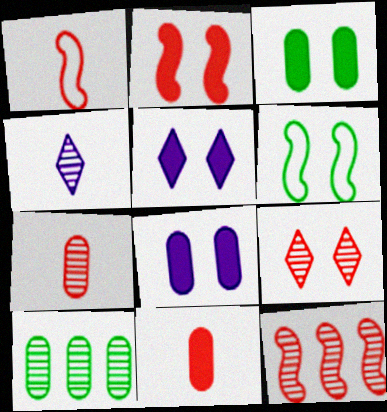[[1, 2, 12], 
[1, 5, 10], 
[2, 3, 5], 
[6, 8, 9], 
[7, 9, 12]]